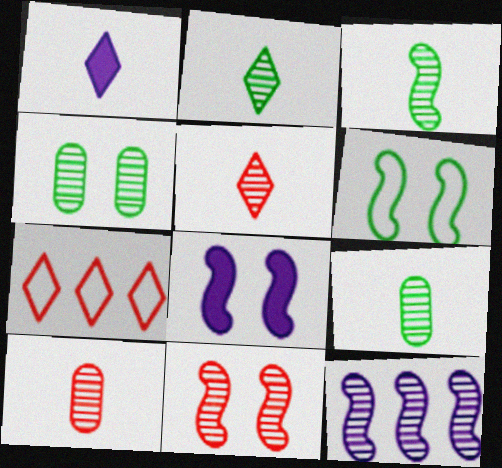[[2, 3, 9], 
[3, 11, 12], 
[4, 5, 12], 
[6, 8, 11], 
[7, 8, 9]]